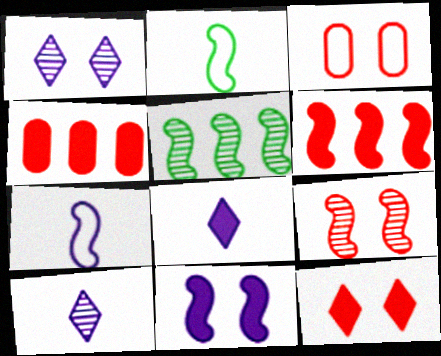[[1, 2, 4], 
[3, 5, 8], 
[3, 9, 12]]